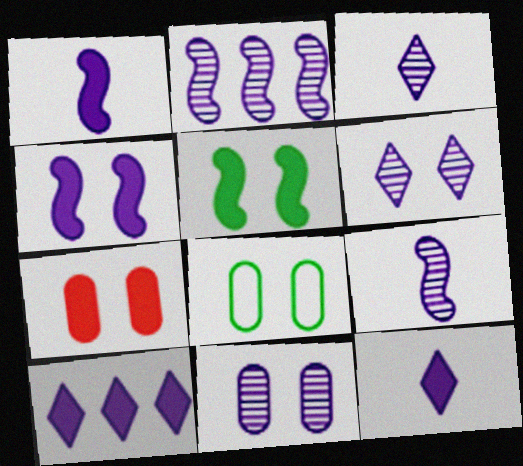[[2, 3, 11], 
[7, 8, 11]]